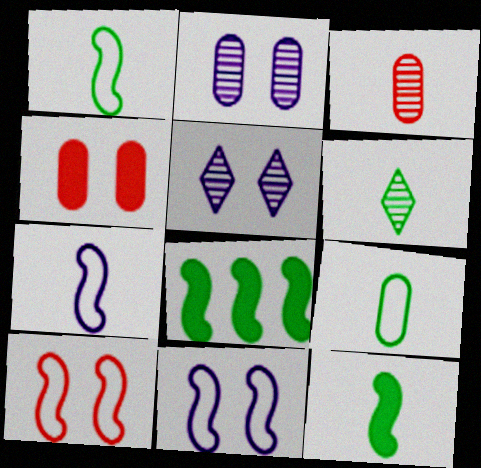[[6, 9, 12]]